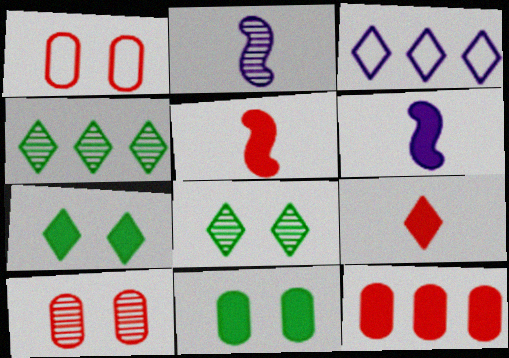[[1, 4, 6], 
[2, 4, 10], 
[3, 8, 9], 
[6, 7, 12]]